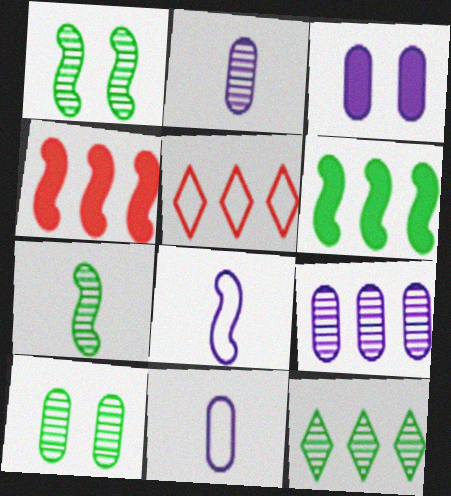[[1, 4, 8], 
[3, 5, 7], 
[3, 9, 11], 
[5, 6, 9], 
[7, 10, 12]]